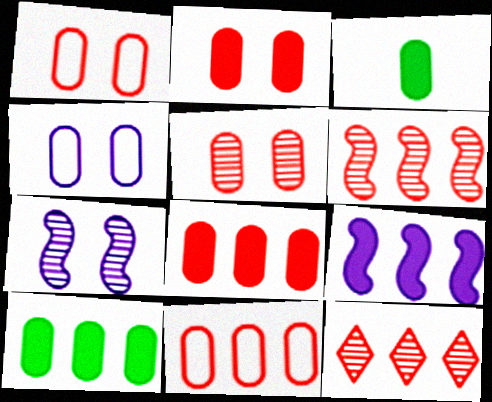[[1, 2, 5]]